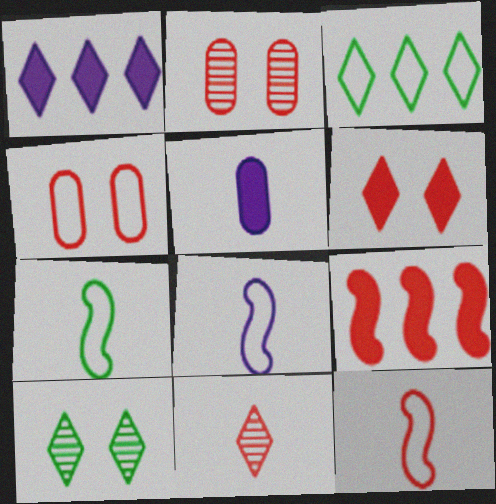[[1, 2, 7], 
[3, 4, 8], 
[4, 9, 11], 
[5, 7, 11], 
[7, 8, 12]]